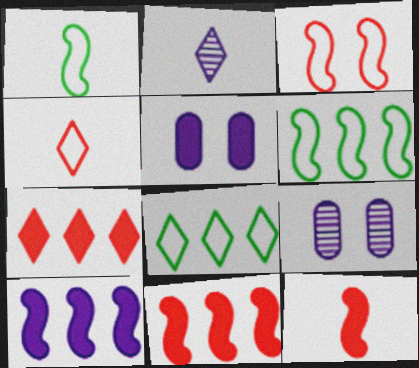[[1, 7, 9], 
[8, 9, 12]]